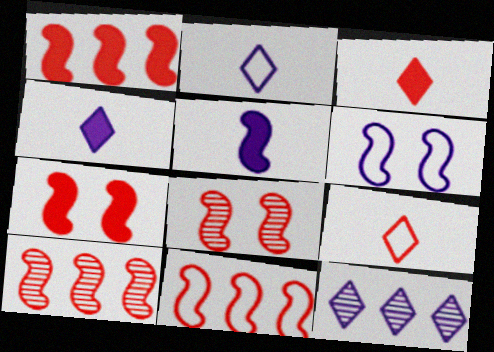[[1, 10, 11]]